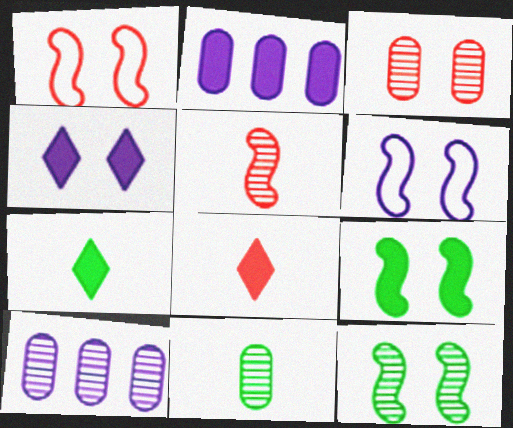[[1, 7, 10], 
[2, 8, 9], 
[3, 10, 11]]